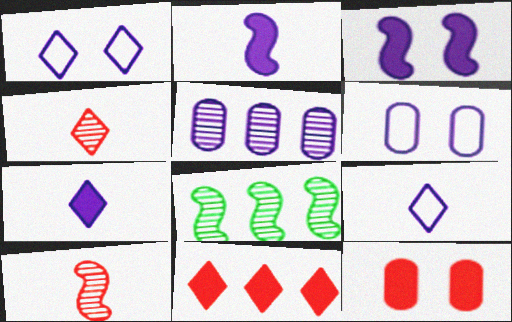[[1, 2, 5], 
[3, 5, 9], 
[8, 9, 12]]